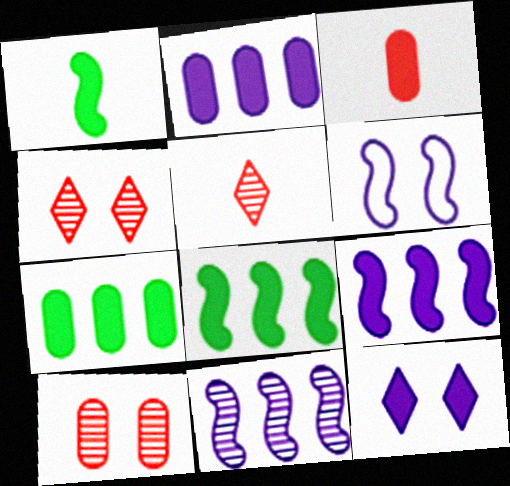[[3, 8, 12], 
[5, 6, 7]]